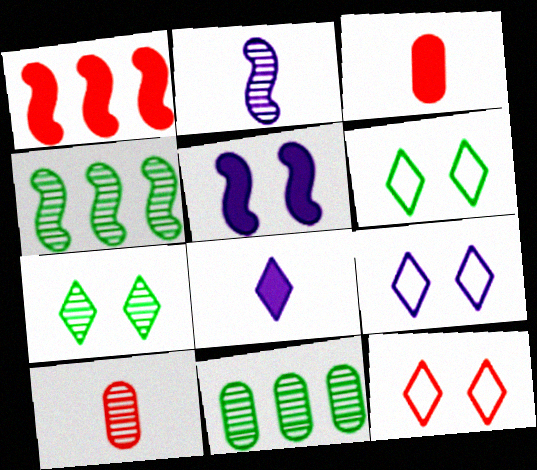[[1, 10, 12], 
[3, 4, 9], 
[6, 9, 12]]